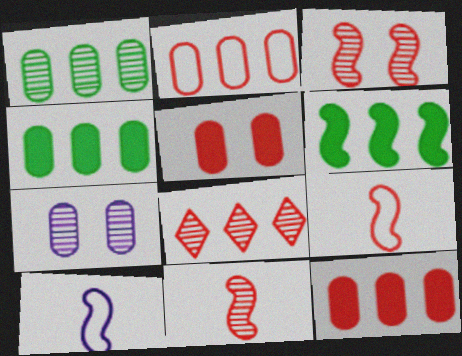[[3, 6, 10], 
[5, 8, 9]]